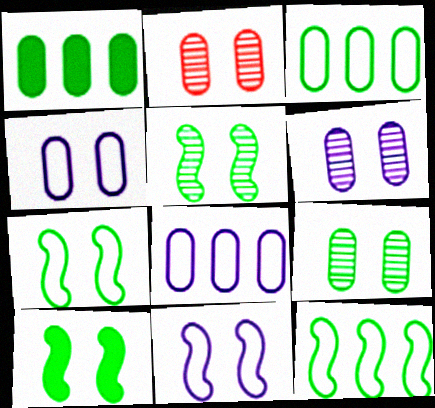[[2, 6, 9], 
[5, 7, 10]]